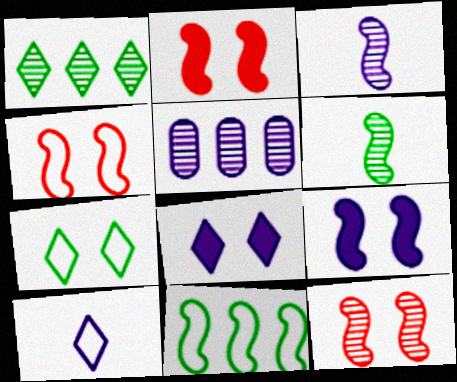[[2, 3, 11], 
[2, 4, 12], 
[5, 9, 10]]